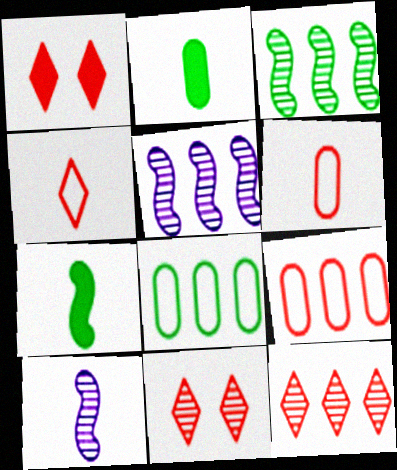[[1, 4, 12], 
[1, 8, 10], 
[2, 4, 10]]